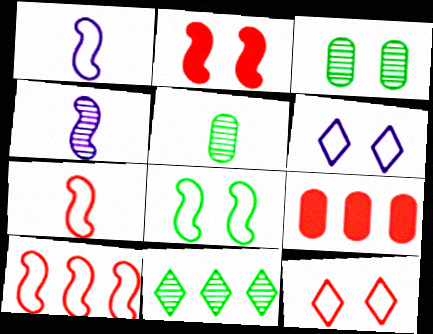[[1, 8, 10], 
[2, 3, 6]]